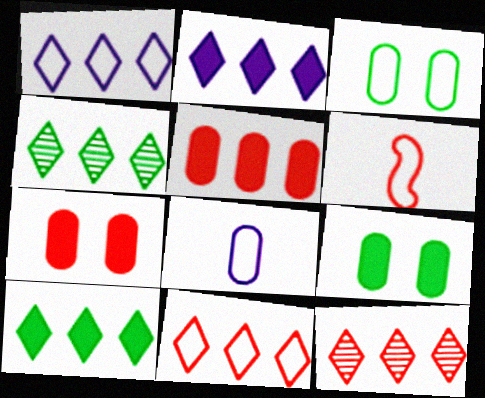[[1, 3, 6], 
[1, 10, 12], 
[2, 4, 11], 
[6, 7, 12]]